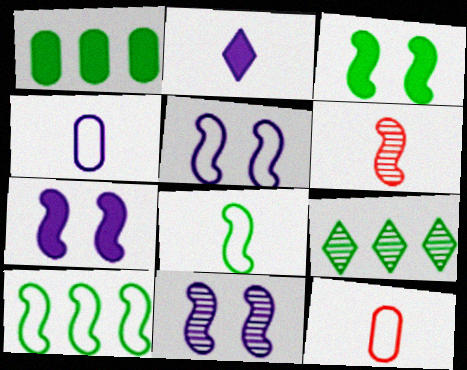[[1, 9, 10], 
[5, 7, 11], 
[6, 7, 10], 
[7, 9, 12]]